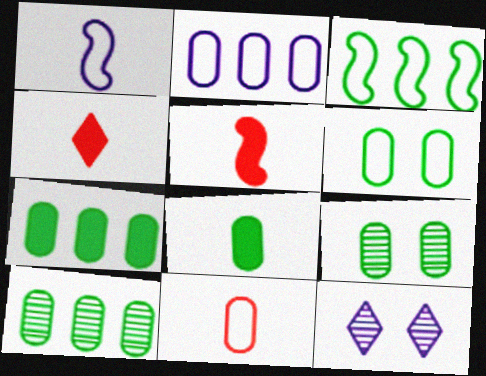[[2, 6, 11], 
[6, 8, 10]]